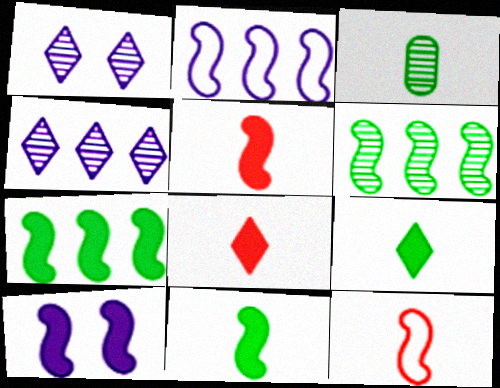[[5, 7, 10], 
[6, 10, 12]]